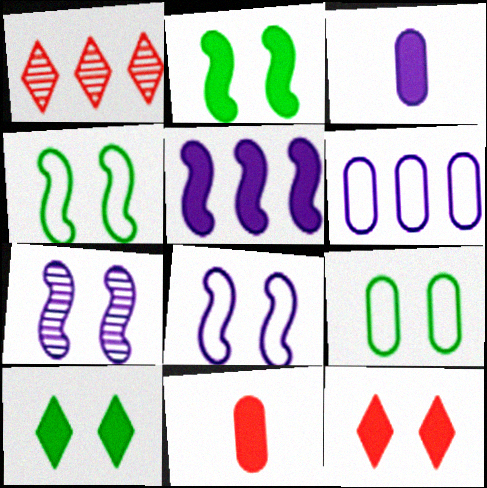[[1, 3, 4], 
[5, 10, 11], 
[7, 9, 12]]